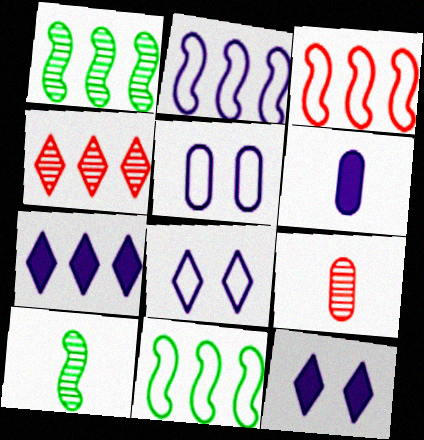[[2, 3, 11], 
[9, 11, 12]]